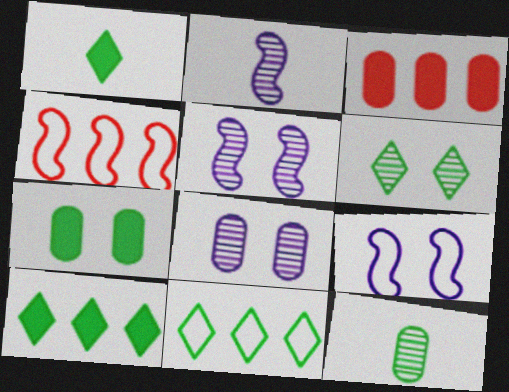[[1, 4, 8], 
[1, 6, 11]]